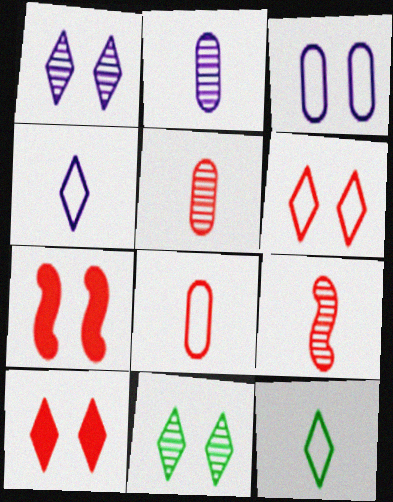[[3, 7, 11]]